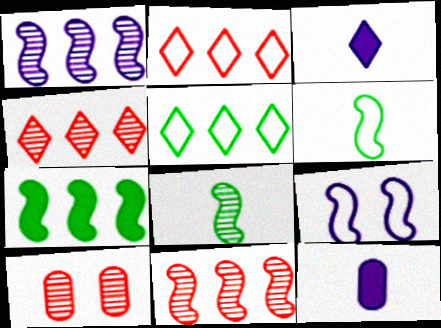[]